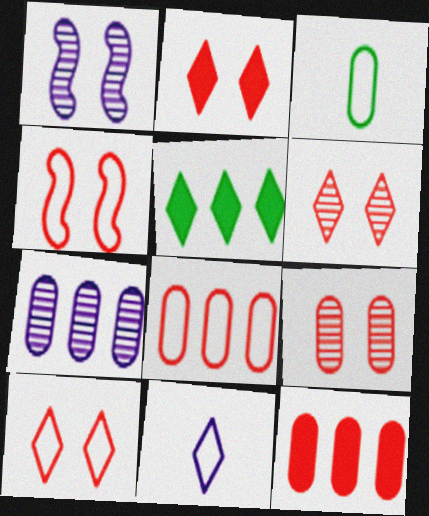[[2, 4, 9], 
[2, 6, 10], 
[5, 6, 11]]